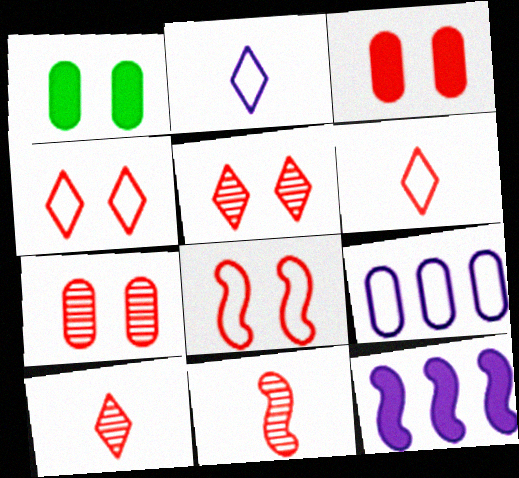[[3, 5, 8]]